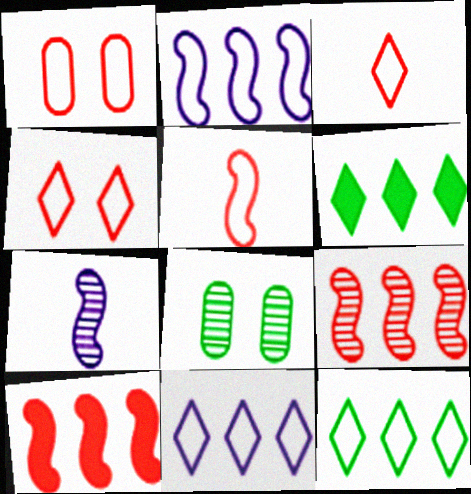[[1, 6, 7]]